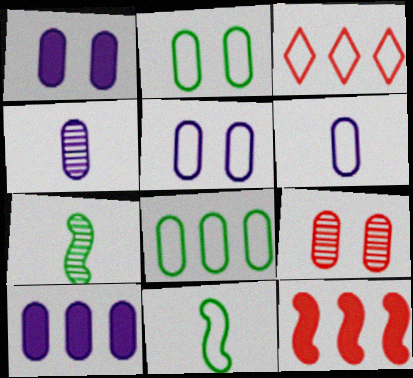[[1, 2, 9], 
[1, 3, 7], 
[3, 5, 11], 
[4, 5, 10]]